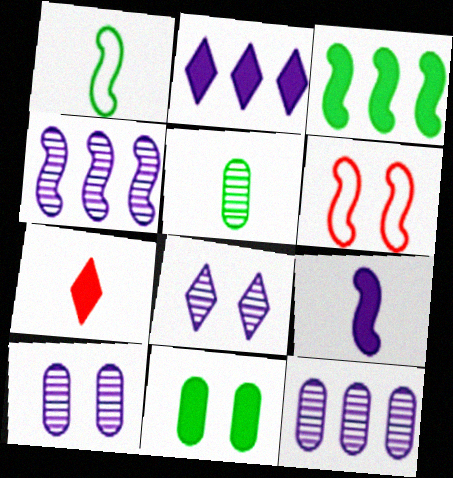[[2, 5, 6], 
[6, 8, 11]]